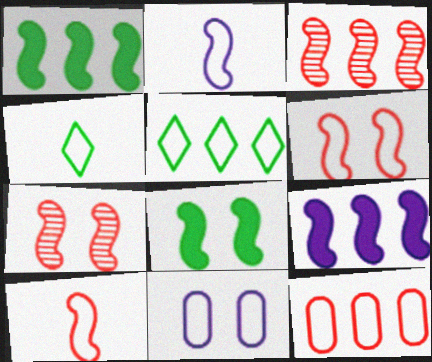[[1, 2, 7], 
[2, 3, 8], 
[5, 10, 11]]